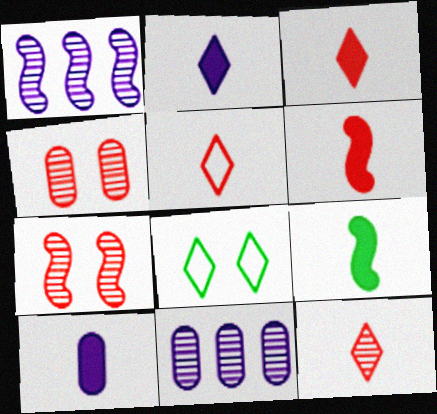[[3, 5, 12], 
[3, 9, 10], 
[6, 8, 11]]